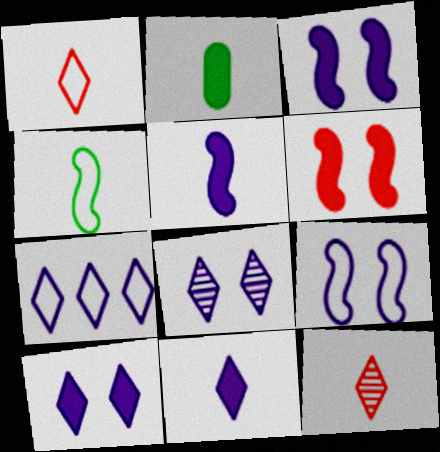[[7, 8, 11]]